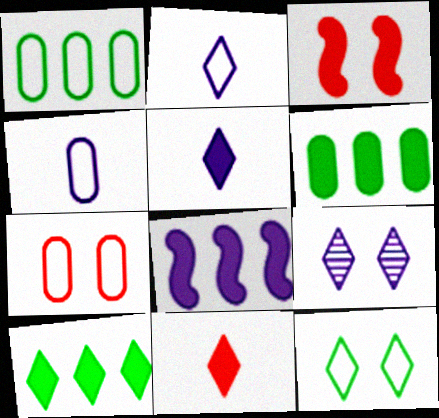[[1, 4, 7], 
[3, 5, 6], 
[4, 8, 9]]